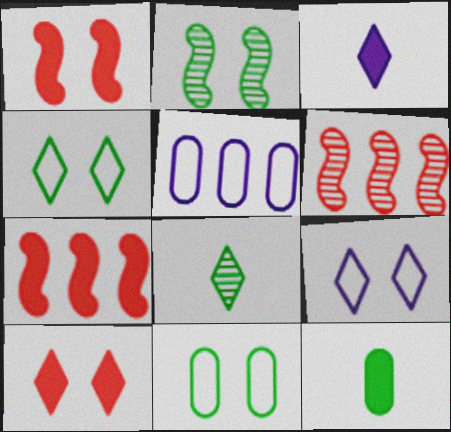[[1, 5, 8], 
[3, 6, 11], 
[6, 9, 12]]